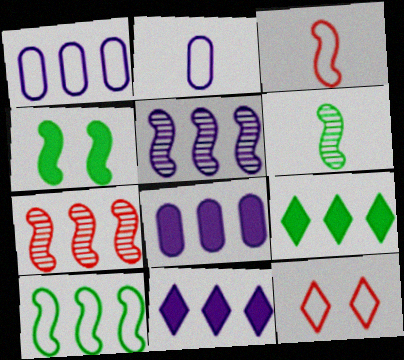[[1, 5, 11], 
[1, 7, 9], 
[2, 10, 12], 
[3, 4, 5], 
[4, 6, 10], 
[6, 8, 12]]